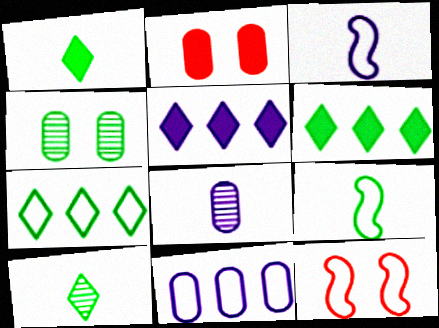[[4, 6, 9], 
[6, 8, 12]]